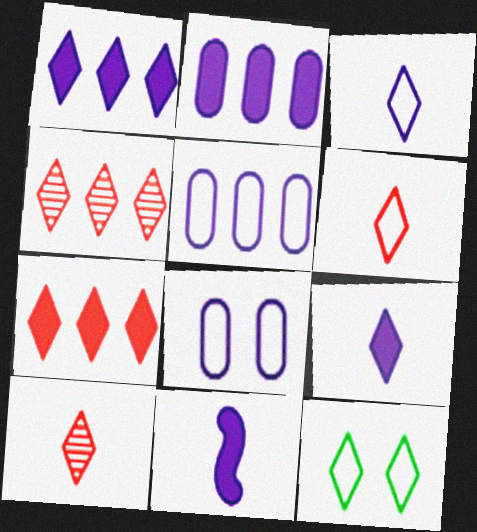[[1, 10, 12], 
[4, 9, 12]]